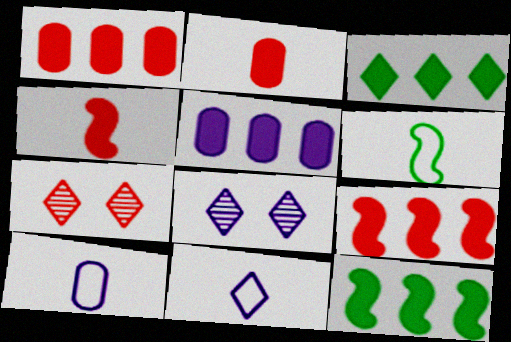[[1, 6, 8], 
[3, 5, 9], 
[3, 7, 11], 
[5, 6, 7], 
[7, 10, 12]]